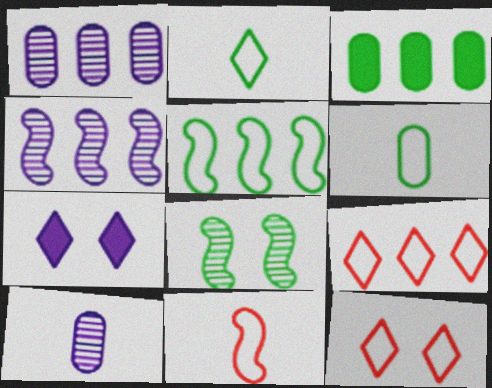[[2, 3, 8], 
[3, 4, 9]]